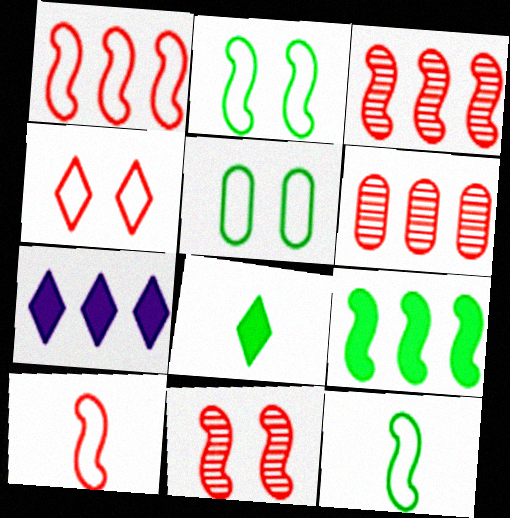[]